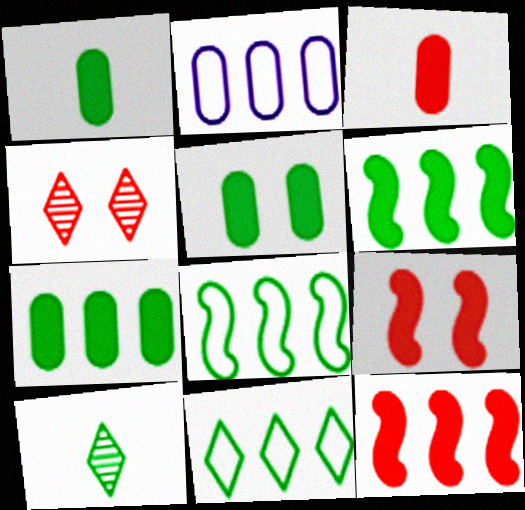[[1, 5, 7], 
[2, 9, 10], 
[5, 8, 10]]